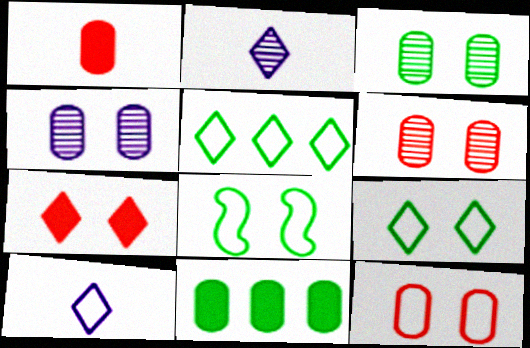[[2, 5, 7], 
[3, 4, 6], 
[4, 7, 8]]